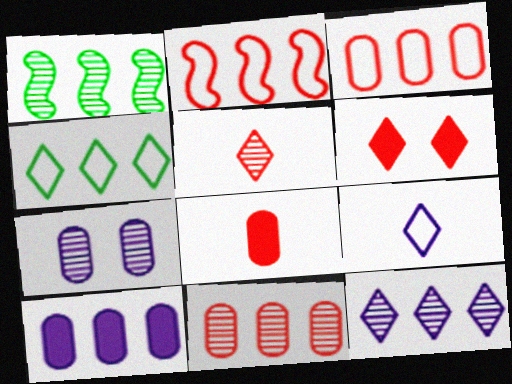[[1, 5, 7], 
[1, 11, 12]]